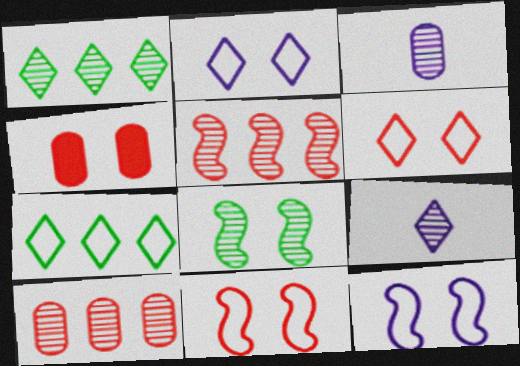[[2, 4, 8], 
[8, 9, 10]]